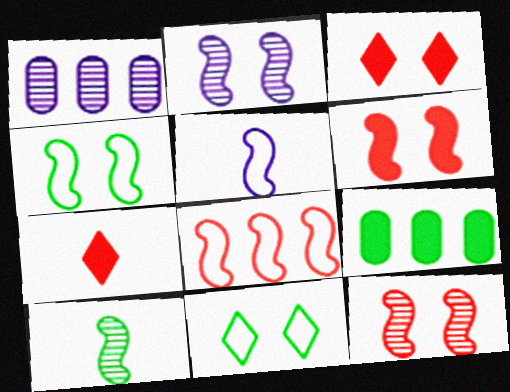[[1, 4, 7], 
[2, 4, 6], 
[4, 5, 8], 
[9, 10, 11]]